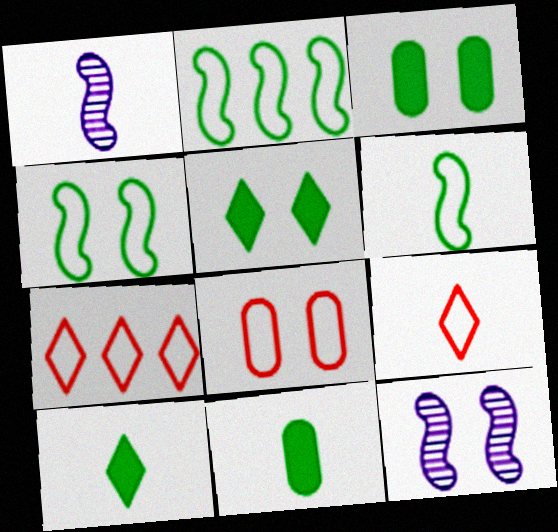[[1, 3, 7], 
[1, 9, 11], 
[2, 4, 6], 
[5, 8, 12], 
[7, 11, 12]]